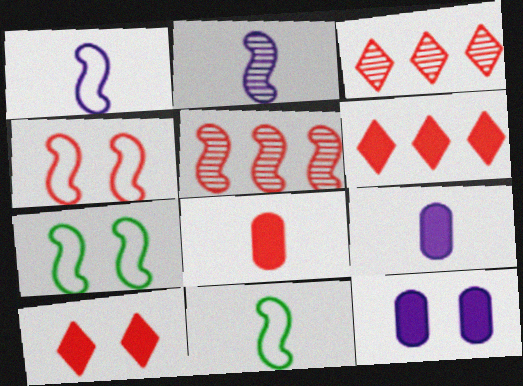[[3, 4, 8], 
[3, 7, 9], 
[3, 11, 12]]